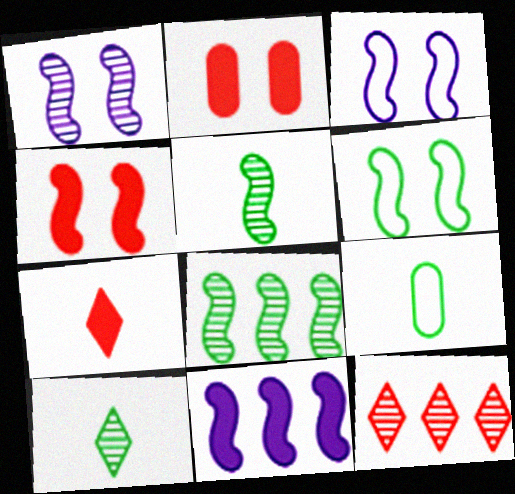[[1, 4, 6]]